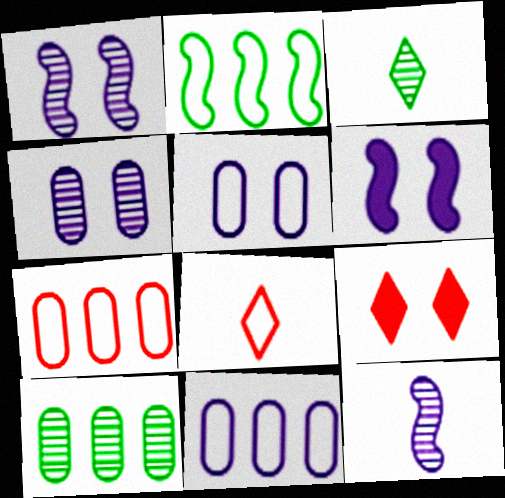[[2, 5, 8], 
[3, 6, 7], 
[6, 8, 10]]